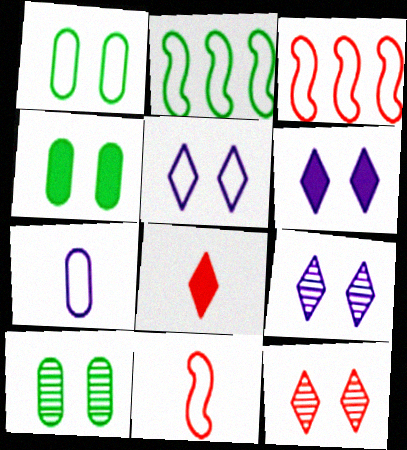[[1, 4, 10], 
[5, 6, 9]]